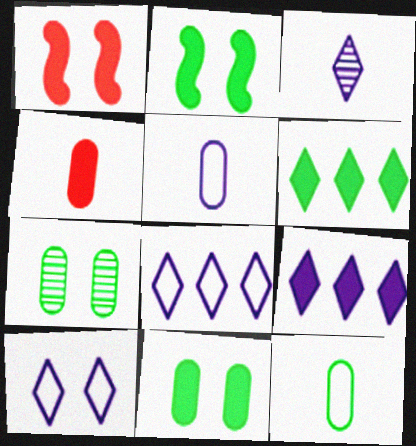[[1, 7, 10], 
[2, 4, 9], 
[3, 9, 10]]